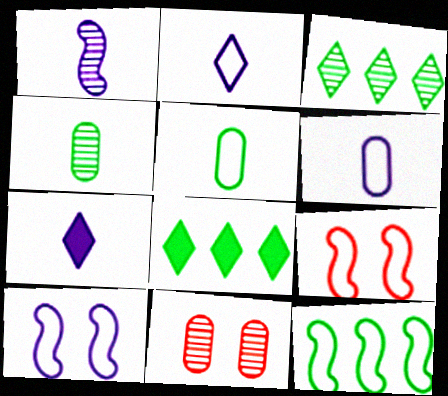[[1, 3, 11], 
[1, 6, 7], 
[7, 11, 12]]